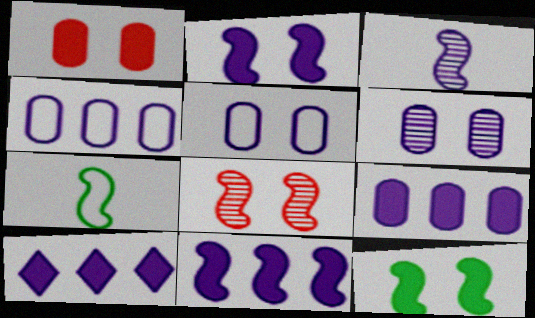[[3, 5, 10], 
[7, 8, 11], 
[9, 10, 11]]